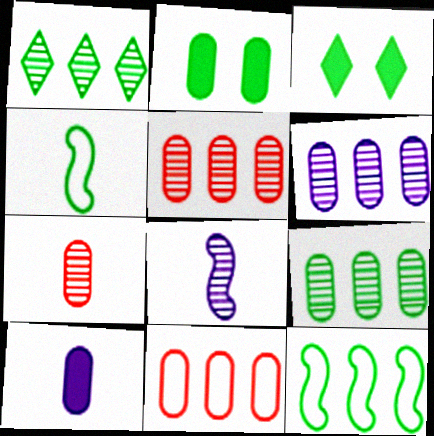[[1, 2, 4], 
[3, 4, 9], 
[3, 8, 11], 
[5, 6, 9]]